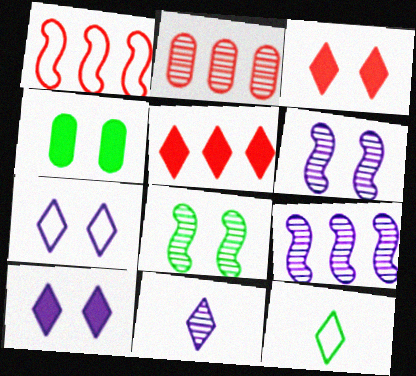[[1, 2, 5], 
[1, 4, 11], 
[2, 8, 11]]